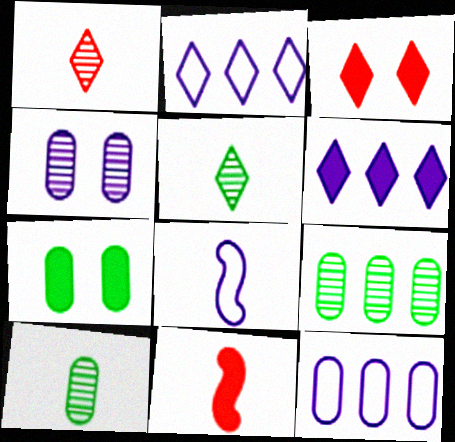[[2, 3, 5], 
[3, 8, 9], 
[4, 6, 8], 
[6, 7, 11]]